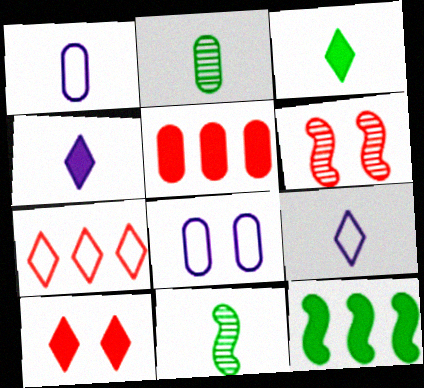[[2, 5, 8]]